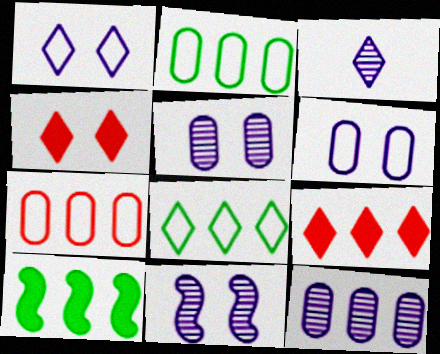[[3, 4, 8], 
[3, 11, 12]]